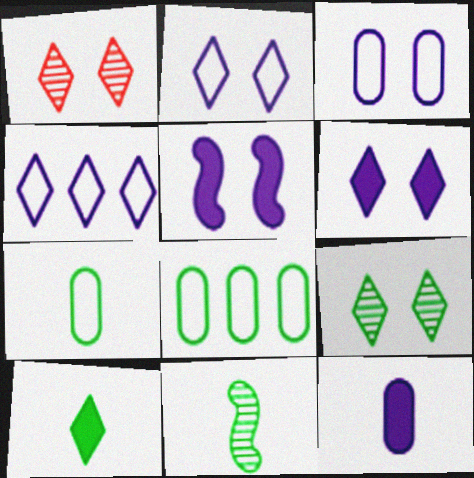[[1, 4, 10], 
[7, 10, 11]]